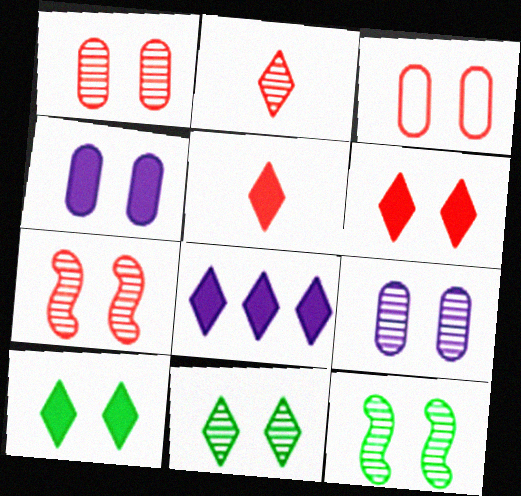[[3, 6, 7], 
[5, 8, 10], 
[7, 9, 11]]